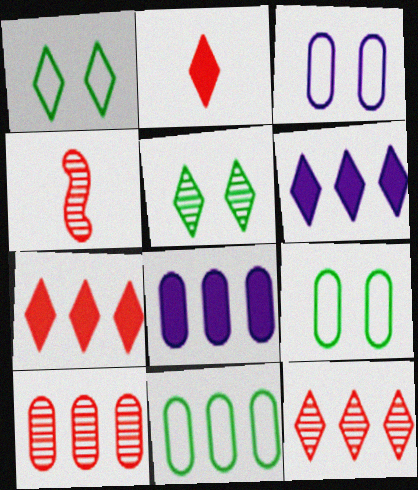[[1, 4, 8], 
[4, 6, 9], 
[8, 10, 11]]